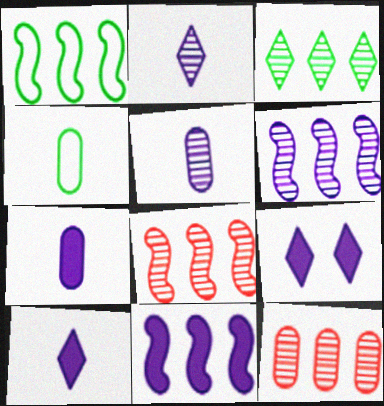[[1, 8, 11], 
[3, 6, 12], 
[4, 8, 9], 
[7, 9, 11]]